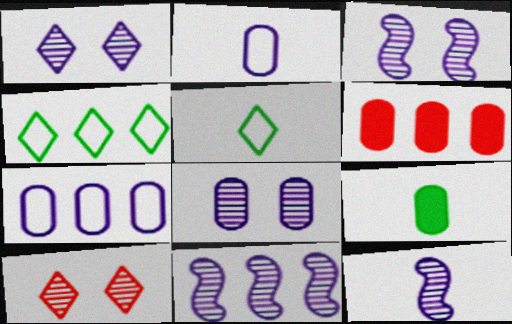[[1, 3, 8], 
[3, 5, 6], 
[3, 11, 12], 
[4, 6, 11]]